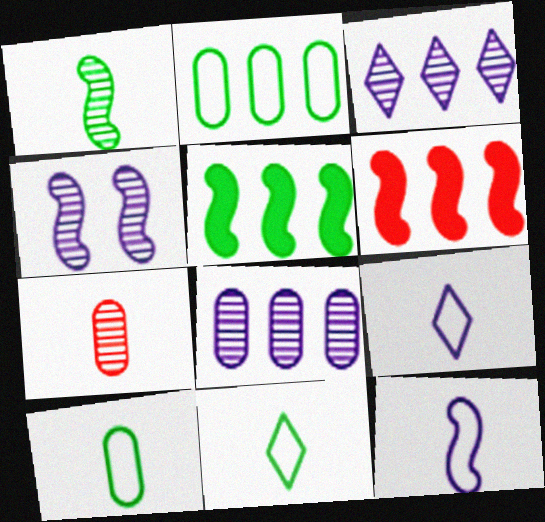[[2, 3, 6]]